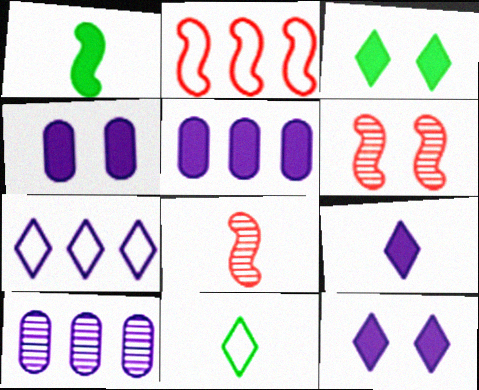[[5, 6, 11]]